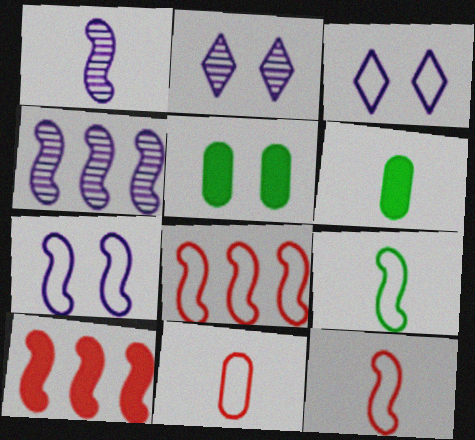[[2, 6, 8], 
[7, 8, 9]]